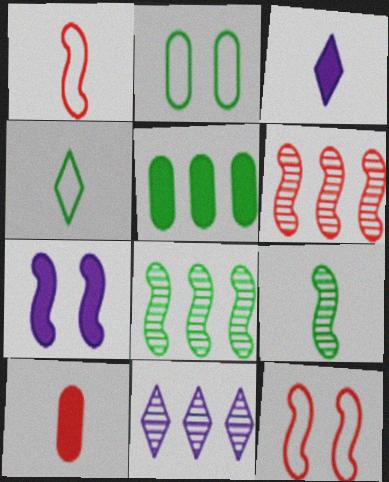[[1, 7, 8], 
[2, 3, 6]]